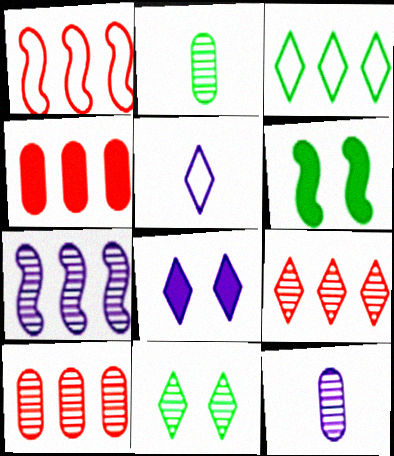[[1, 2, 8], 
[1, 4, 9], 
[2, 3, 6], 
[3, 4, 7], 
[5, 6, 10]]